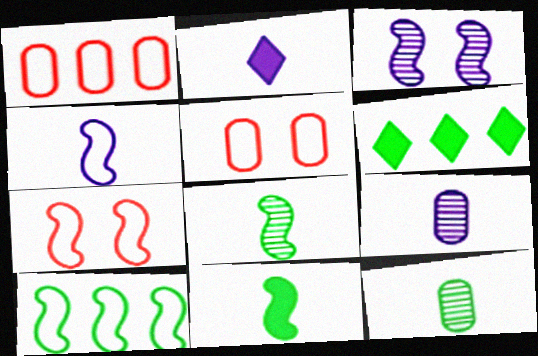[[2, 4, 9], 
[4, 7, 10], 
[6, 7, 9]]